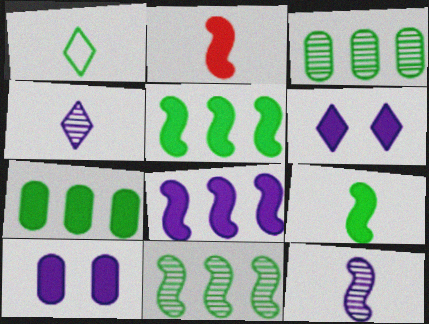[[2, 6, 7]]